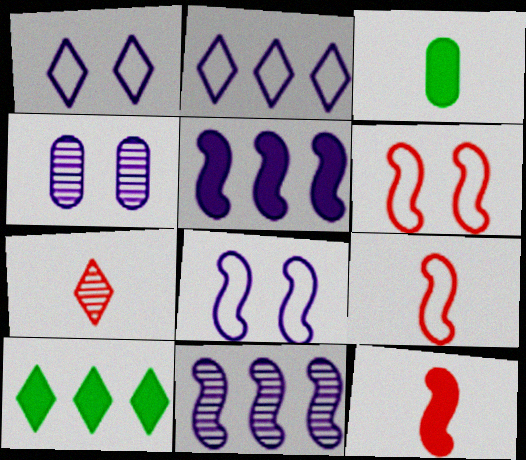[[1, 7, 10], 
[4, 9, 10]]